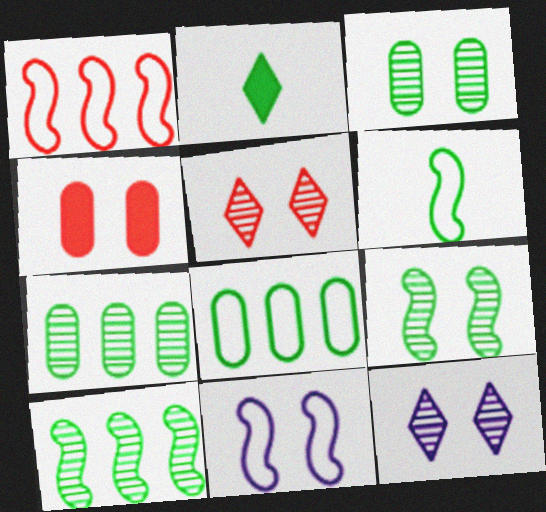[[1, 6, 11], 
[2, 8, 9]]